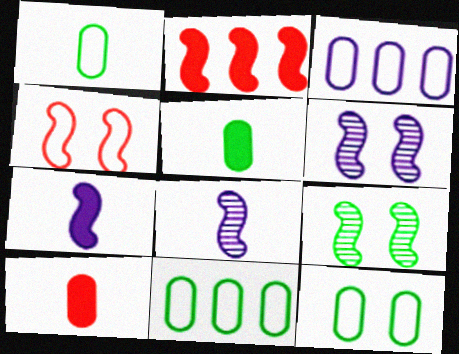[[1, 11, 12]]